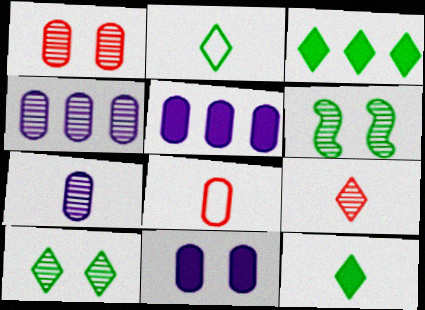[[2, 3, 10], 
[4, 6, 9]]